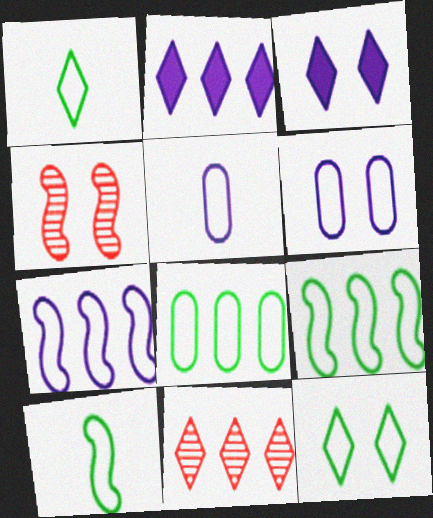[[1, 3, 11], 
[8, 10, 12]]